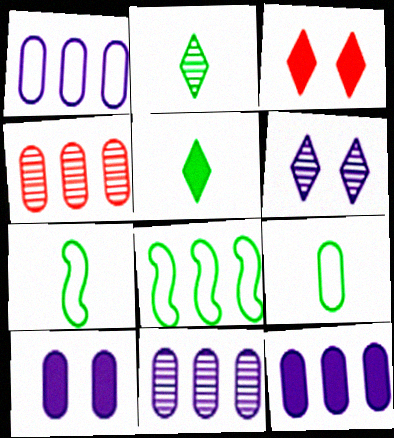[[1, 11, 12], 
[3, 7, 11], 
[4, 9, 10]]